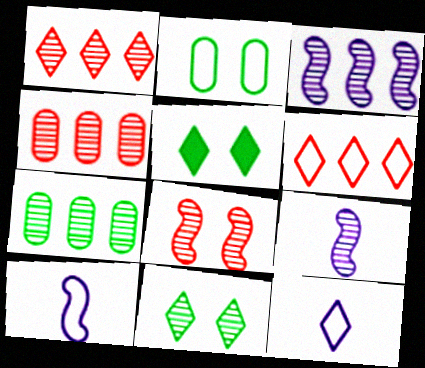[[1, 3, 7], 
[1, 5, 12], 
[2, 6, 10], 
[4, 5, 10], 
[4, 9, 11]]